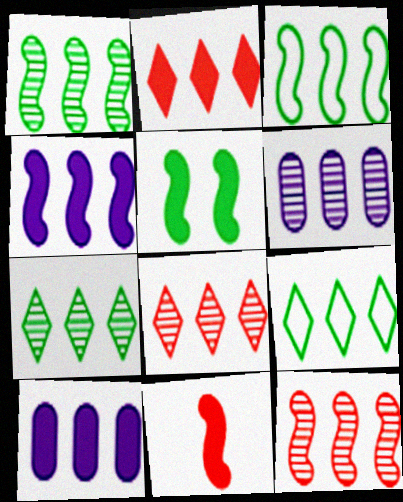[[1, 6, 8], 
[2, 3, 6], 
[3, 4, 12], 
[3, 8, 10], 
[4, 5, 11], 
[6, 7, 12], 
[9, 10, 12]]